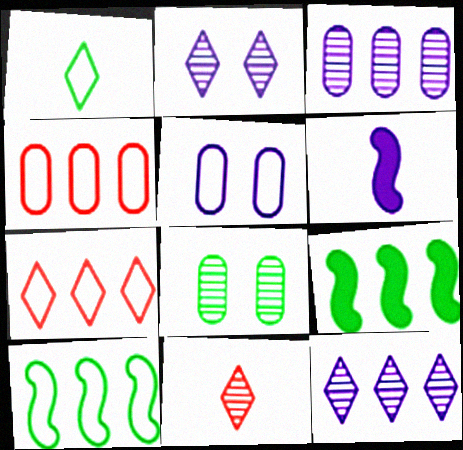[[1, 8, 9], 
[3, 7, 9], 
[4, 9, 12], 
[5, 6, 12], 
[5, 9, 11], 
[6, 7, 8]]